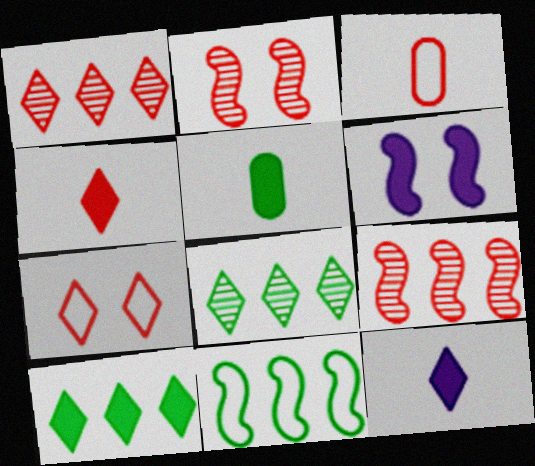[[1, 4, 7], 
[3, 6, 8], 
[7, 8, 12]]